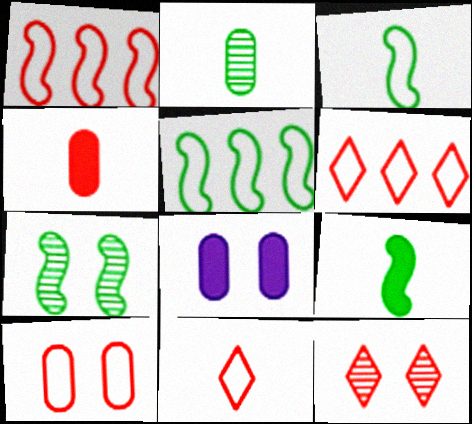[[1, 4, 12], 
[1, 10, 11], 
[5, 7, 9]]